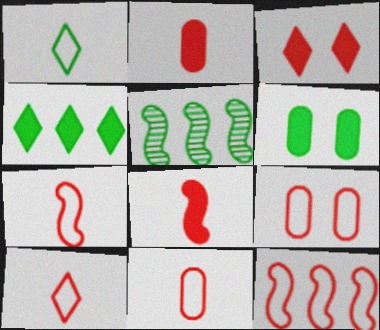[[1, 5, 6], 
[7, 10, 11], 
[9, 10, 12]]